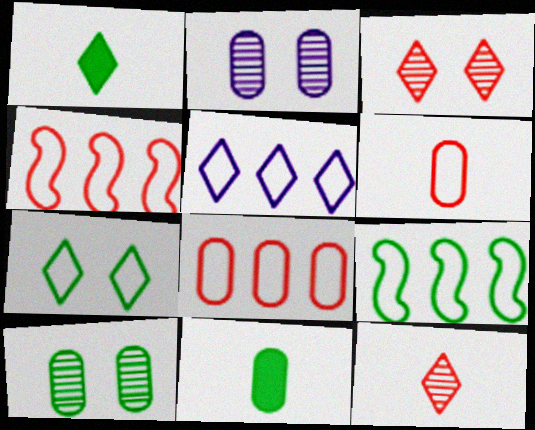[[1, 2, 4], 
[1, 3, 5], 
[1, 9, 10], 
[2, 8, 11], 
[5, 8, 9]]